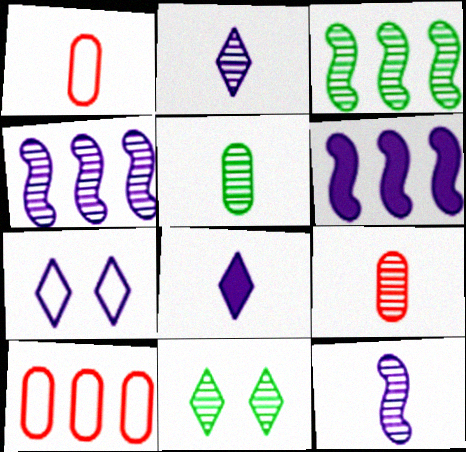[[1, 6, 11], 
[3, 5, 11], 
[4, 9, 11]]